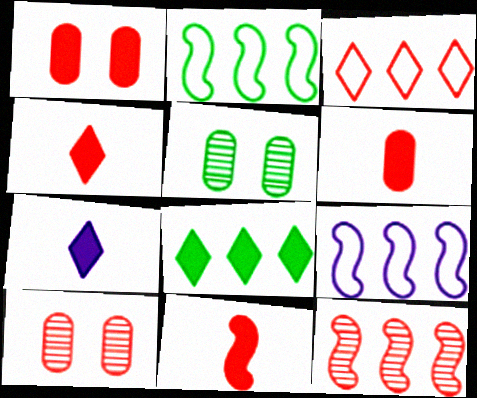[[2, 7, 10], 
[3, 10, 11], 
[4, 5, 9], 
[4, 6, 11]]